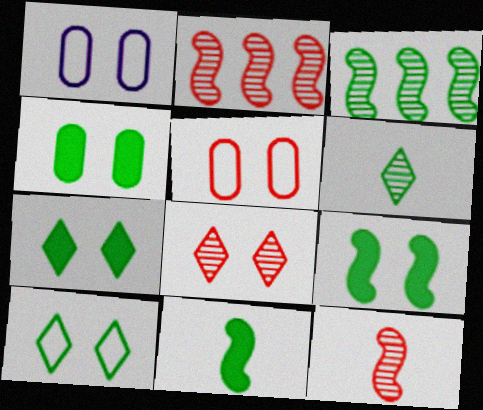[[1, 8, 9], 
[4, 7, 9]]